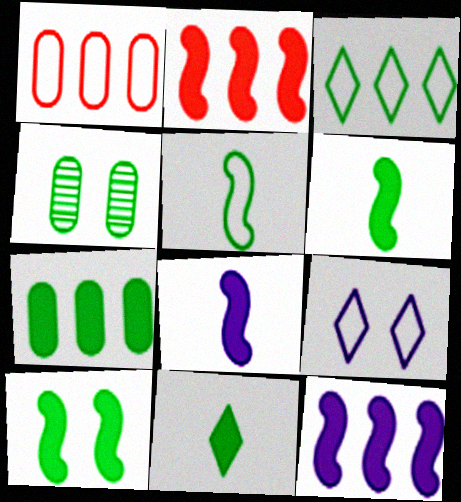[[1, 5, 9], 
[2, 8, 10], 
[3, 4, 6], 
[7, 10, 11]]